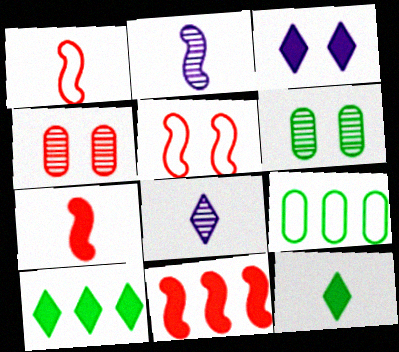[[3, 5, 6]]